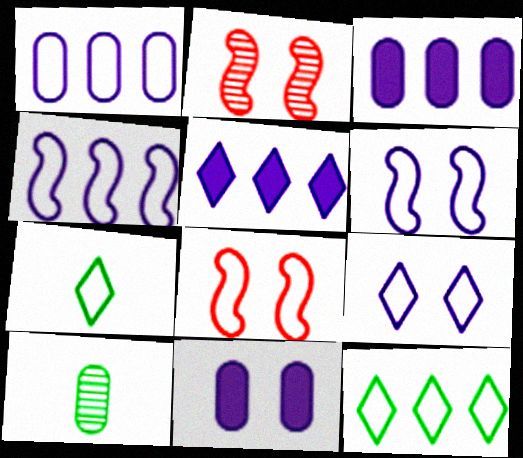[[1, 7, 8], 
[2, 3, 7], 
[5, 8, 10]]